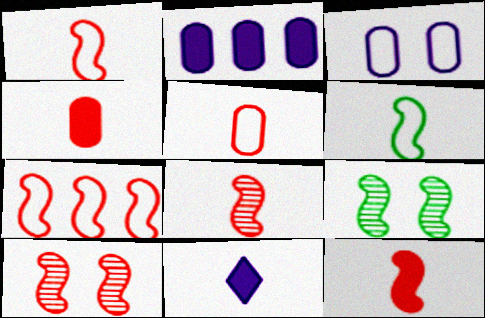[[1, 8, 12], 
[7, 10, 12]]